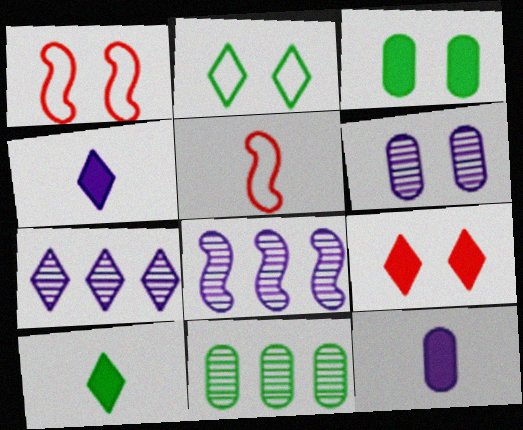[[1, 4, 11], 
[3, 5, 7]]